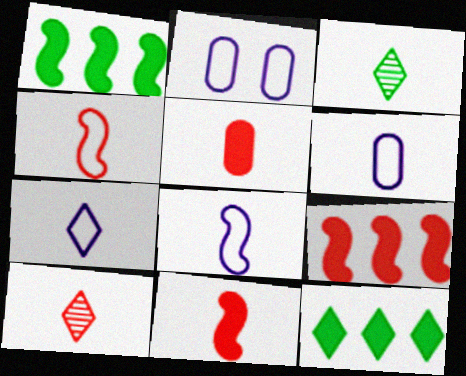[[1, 2, 10], 
[2, 3, 9], 
[3, 5, 8], 
[3, 6, 11], 
[4, 5, 10], 
[6, 7, 8]]